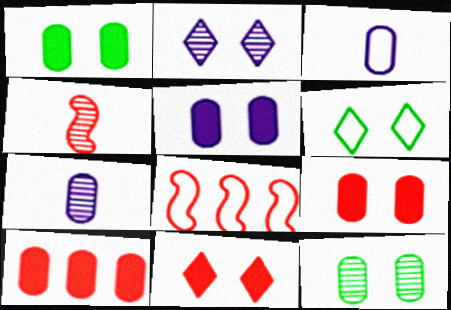[[1, 5, 9], 
[2, 6, 11], 
[3, 6, 8], 
[3, 10, 12]]